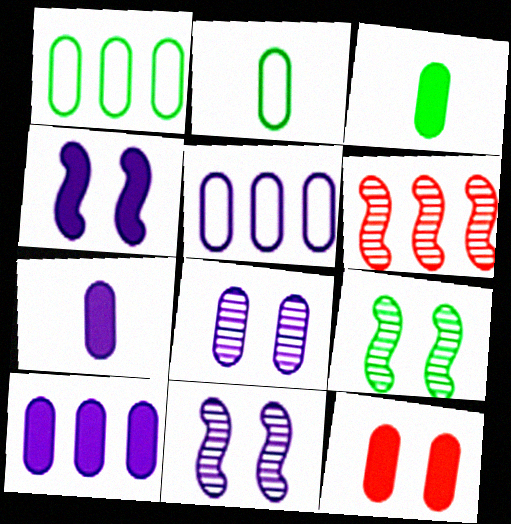[[3, 10, 12], 
[5, 7, 8]]